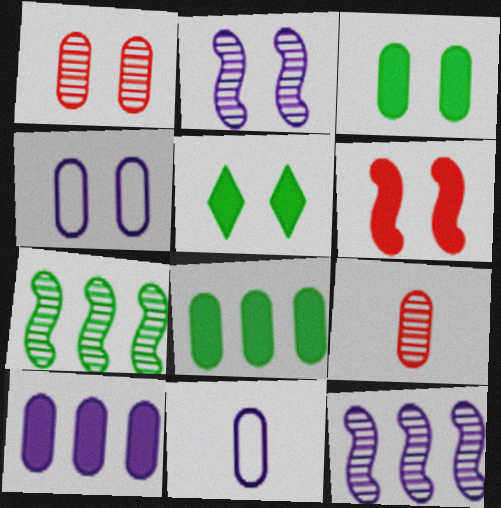[[1, 3, 4], 
[1, 8, 11], 
[4, 8, 9]]